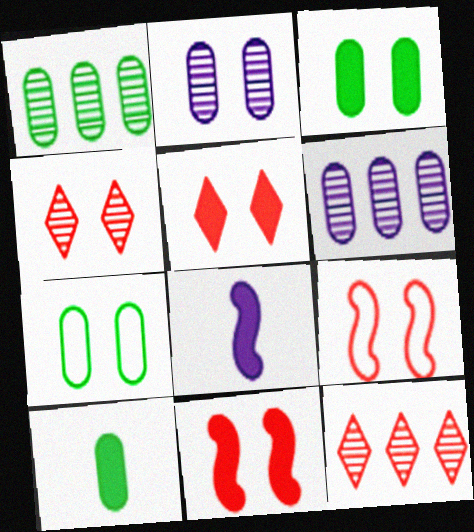[[1, 7, 10], 
[7, 8, 12]]